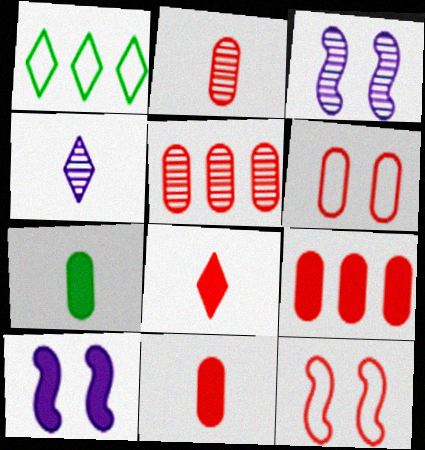[[1, 2, 10], 
[1, 3, 11], 
[2, 6, 9], 
[5, 6, 11], 
[5, 8, 12]]